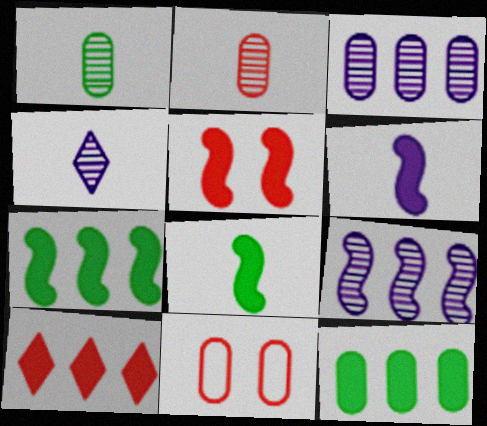[[4, 7, 11], 
[5, 6, 7]]